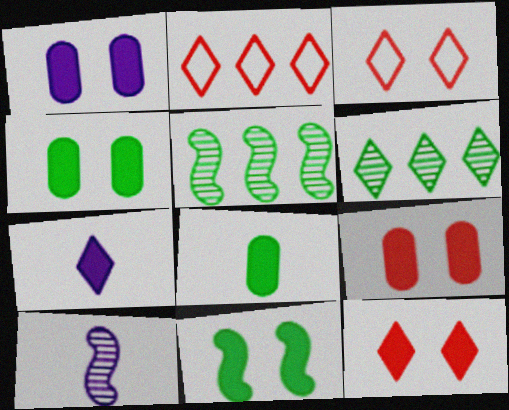[[1, 4, 9], 
[1, 11, 12], 
[2, 4, 10], 
[3, 6, 7]]